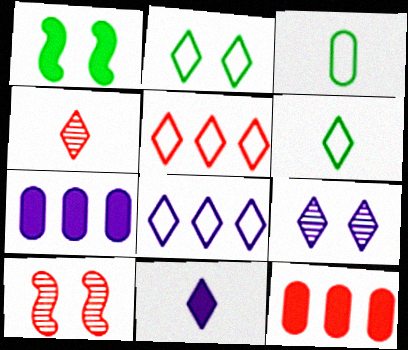[[1, 11, 12], 
[4, 6, 11], 
[6, 7, 10], 
[8, 9, 11]]